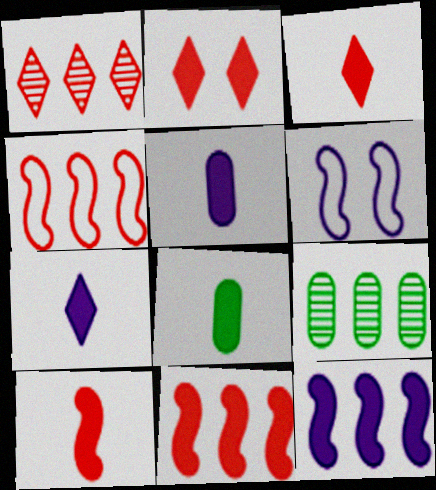[[1, 6, 8], 
[2, 8, 12], 
[3, 6, 9], 
[7, 8, 10]]